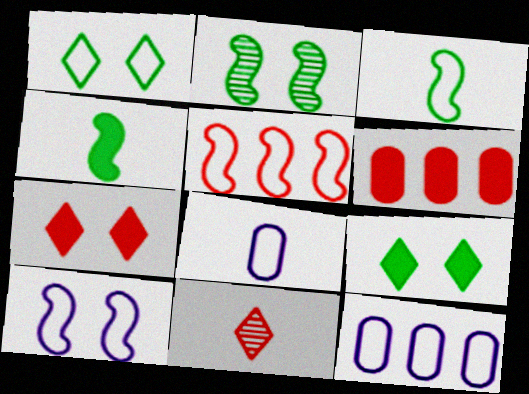[[1, 5, 8], 
[3, 5, 10], 
[4, 8, 11]]